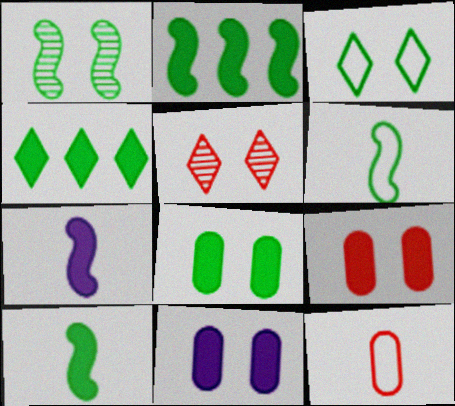[[1, 2, 6], 
[1, 3, 8], 
[4, 7, 9], 
[4, 8, 10], 
[8, 9, 11]]